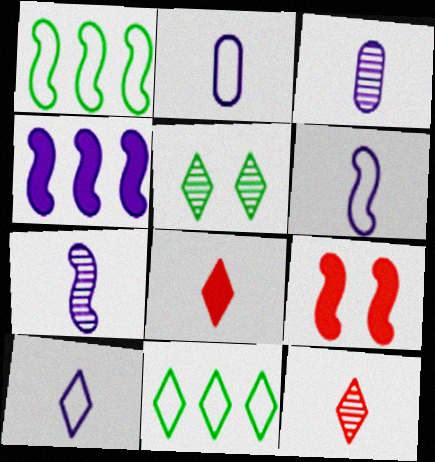[[1, 7, 9], 
[2, 6, 10], 
[3, 9, 11]]